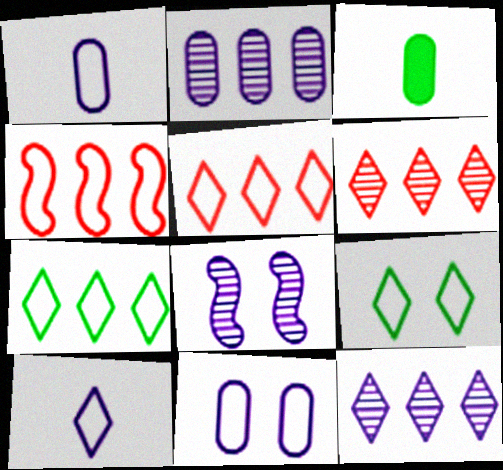[[1, 4, 9], 
[3, 5, 8], 
[5, 9, 10]]